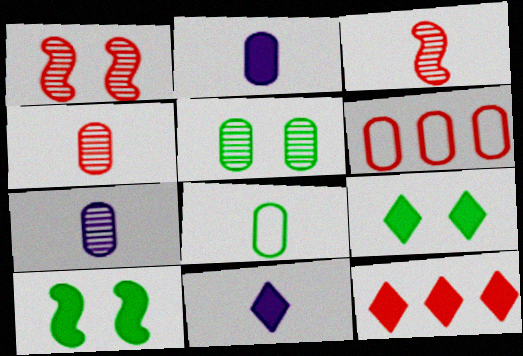[[2, 4, 8], 
[2, 5, 6], 
[2, 10, 12], 
[3, 8, 11], 
[9, 11, 12]]